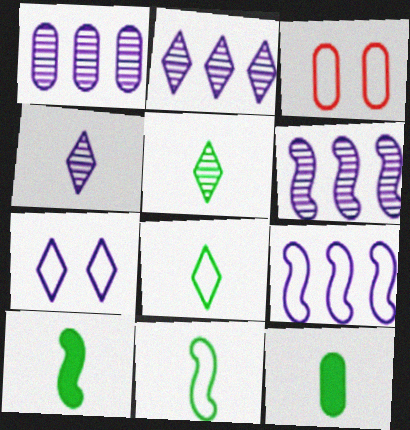[[1, 2, 6], 
[1, 3, 12], 
[2, 3, 10], 
[3, 8, 9], 
[5, 11, 12]]